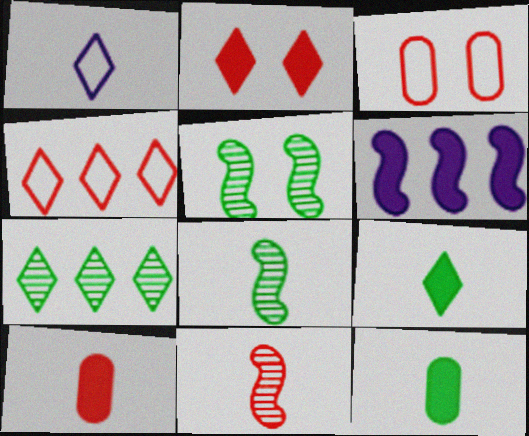[[1, 2, 7], 
[1, 8, 10], 
[1, 11, 12], 
[2, 6, 12]]